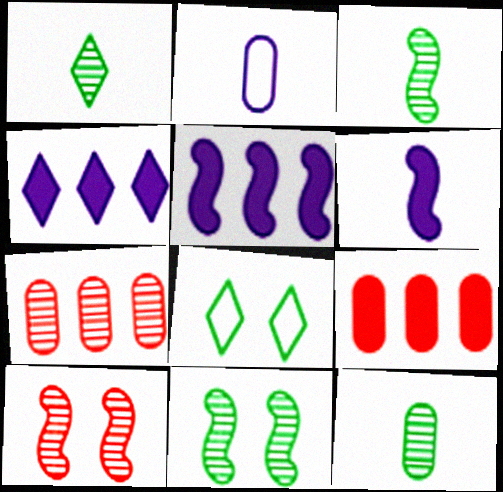[[1, 3, 12], 
[6, 7, 8]]